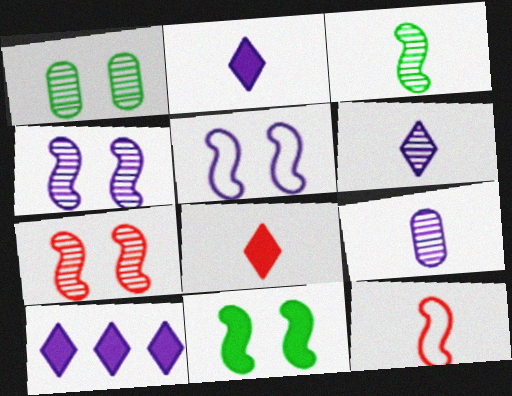[[1, 10, 12], 
[5, 7, 11], 
[5, 9, 10]]